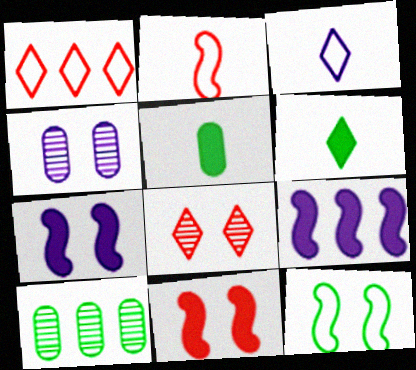[[1, 9, 10], 
[3, 4, 9], 
[3, 10, 11], 
[6, 10, 12]]